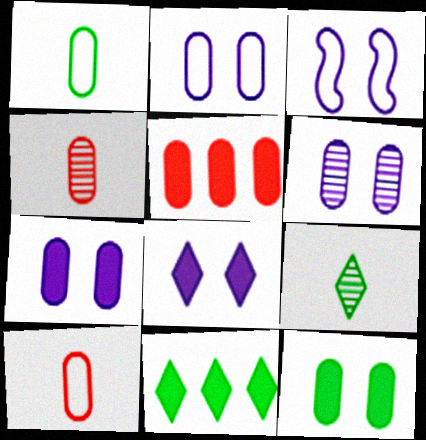[[1, 5, 6], 
[2, 6, 7], 
[3, 4, 11], 
[3, 5, 9], 
[3, 6, 8]]